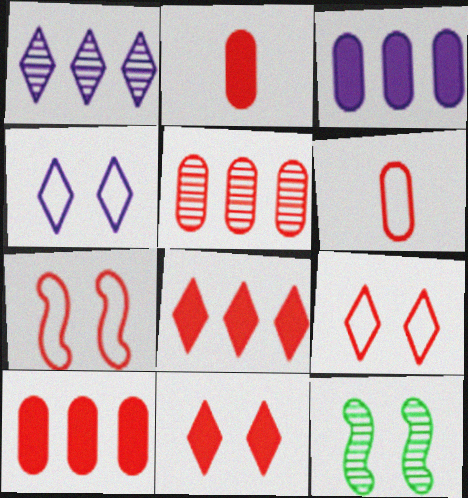[]